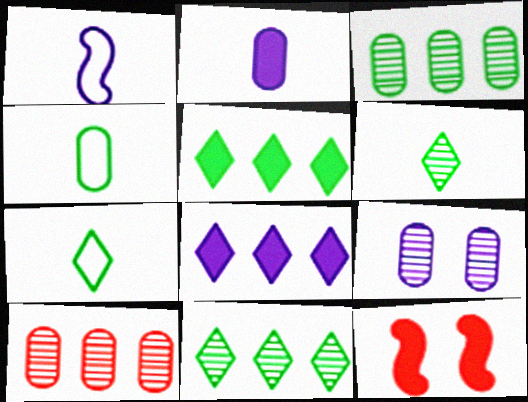[[1, 8, 9], 
[2, 5, 12]]